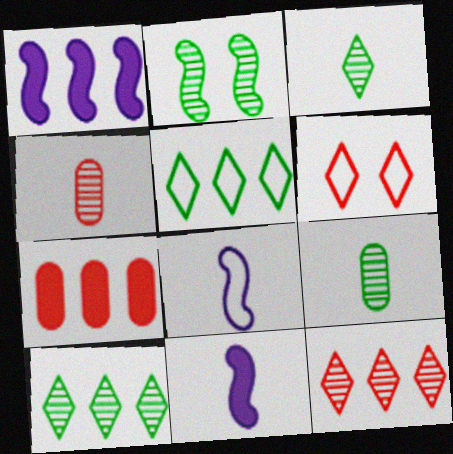[[1, 6, 9], 
[2, 9, 10]]